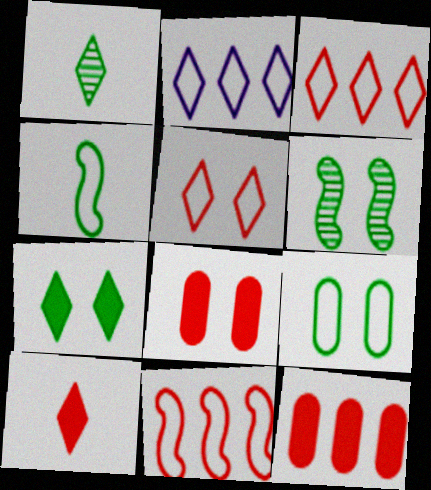[[6, 7, 9]]